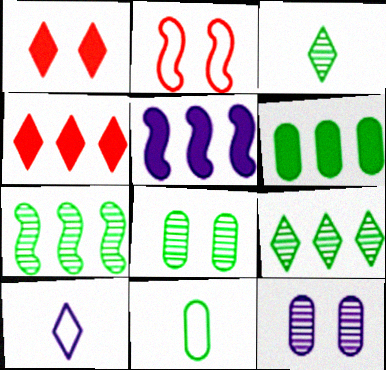[[1, 9, 10], 
[3, 7, 8], 
[4, 5, 6], 
[5, 10, 12], 
[6, 8, 11]]